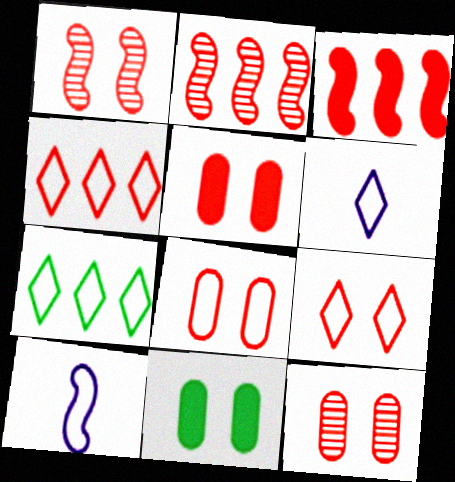[[1, 5, 9], 
[2, 6, 11], 
[5, 8, 12], 
[6, 7, 9], 
[7, 8, 10]]